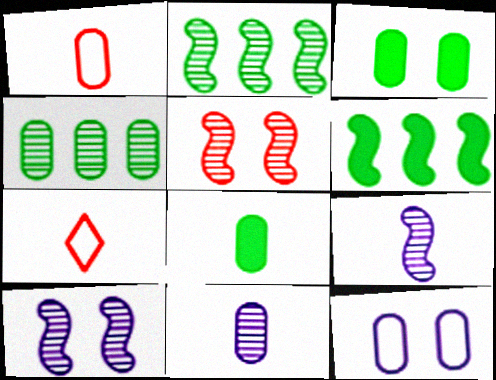[[1, 8, 11], 
[2, 5, 9], 
[7, 8, 9]]